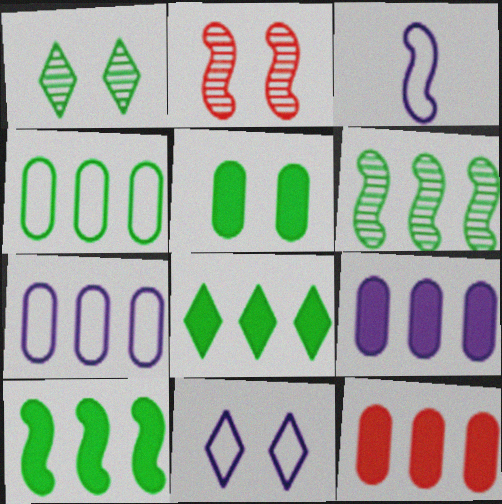[[1, 3, 12], 
[2, 3, 10], 
[2, 5, 11], 
[3, 7, 11], 
[4, 6, 8]]